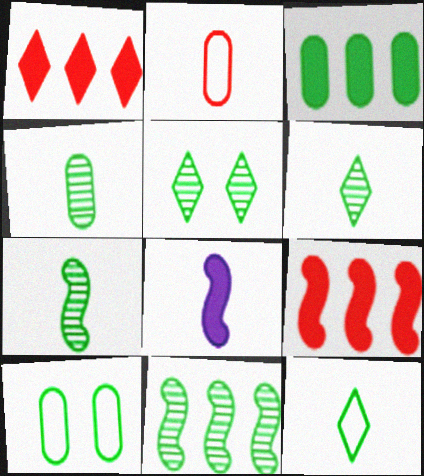[[2, 6, 8], 
[3, 4, 10], 
[4, 5, 11], 
[4, 6, 7]]